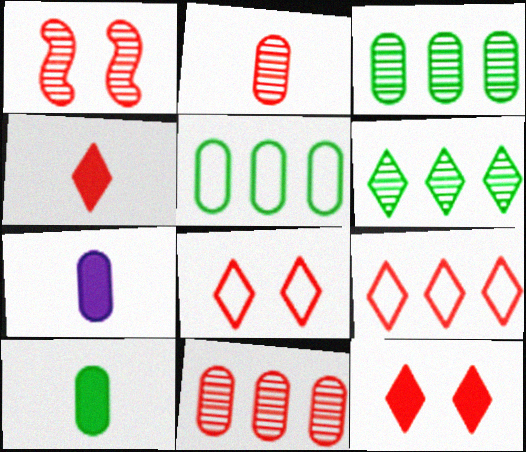[]